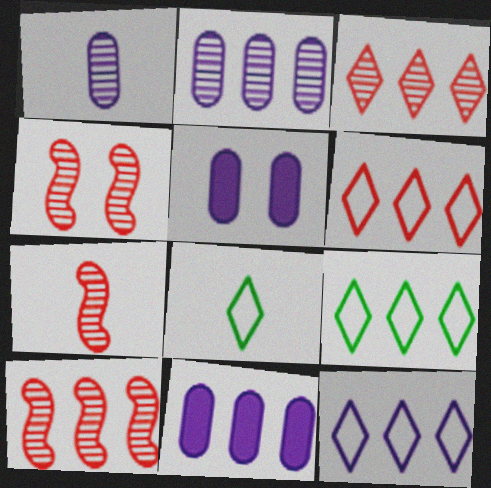[[4, 7, 10], 
[4, 8, 11], 
[5, 7, 9], 
[5, 8, 10], 
[6, 9, 12], 
[9, 10, 11]]